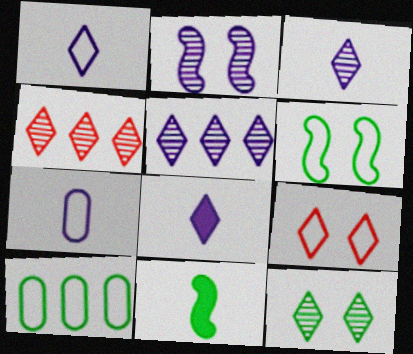[[1, 3, 8], 
[3, 4, 12], 
[10, 11, 12]]